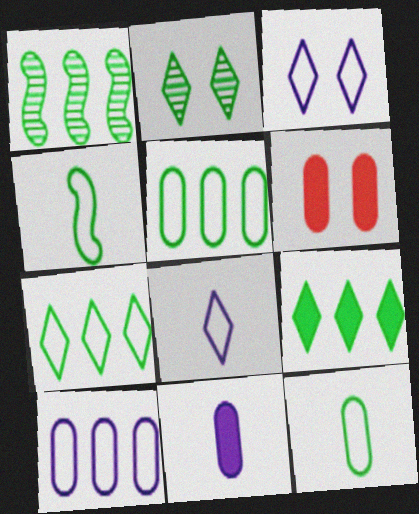[[1, 5, 9], 
[1, 6, 8]]